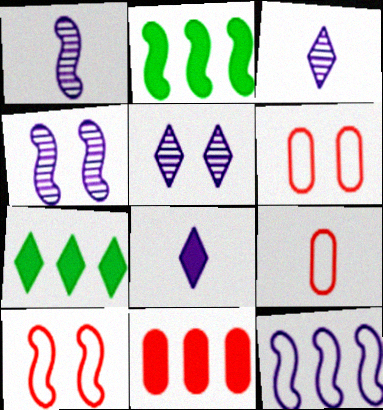[[1, 2, 10], 
[1, 6, 7], 
[2, 3, 6], 
[2, 5, 9], 
[4, 7, 9]]